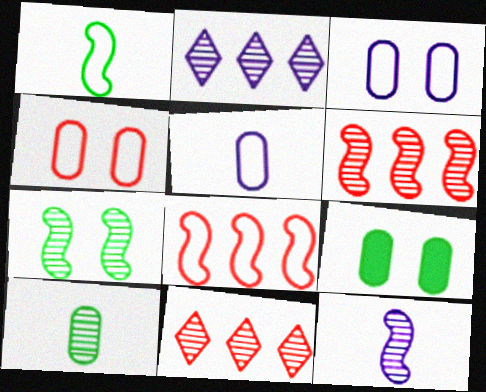[[6, 7, 12]]